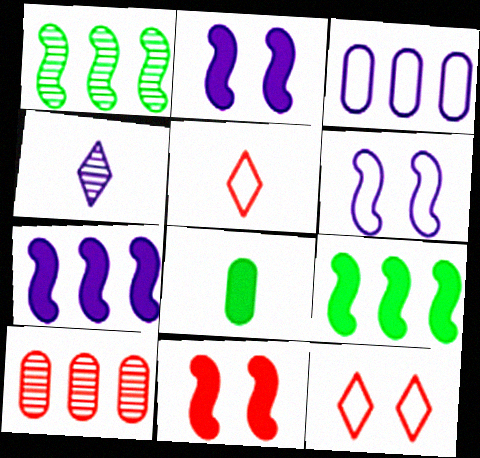[[2, 3, 4], 
[5, 10, 11]]